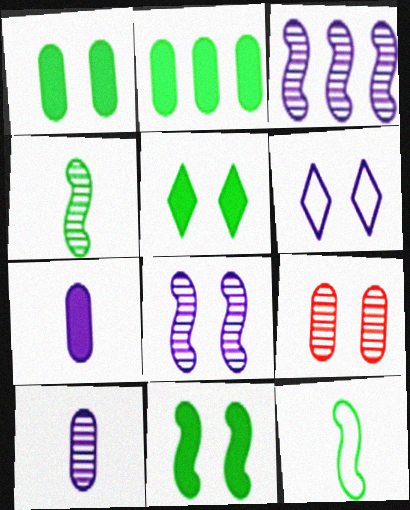[[1, 5, 11], 
[3, 6, 7], 
[6, 9, 11]]